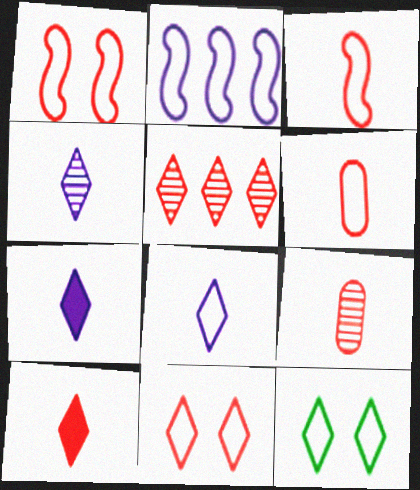[[2, 6, 12], 
[3, 9, 10], 
[4, 7, 8], 
[5, 7, 12], 
[5, 10, 11]]